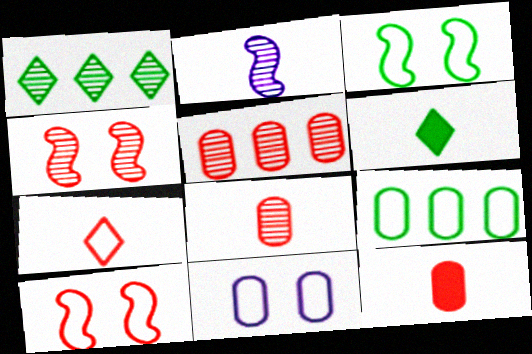[]